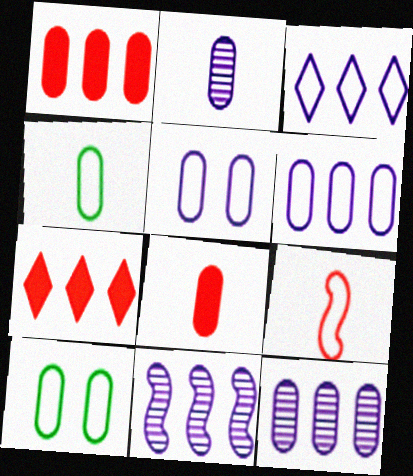[[1, 2, 10], 
[2, 4, 8], 
[3, 9, 10], 
[8, 10, 12]]